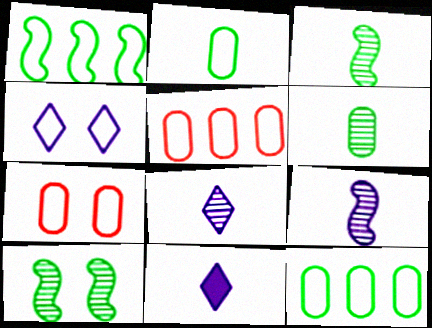[[5, 10, 11]]